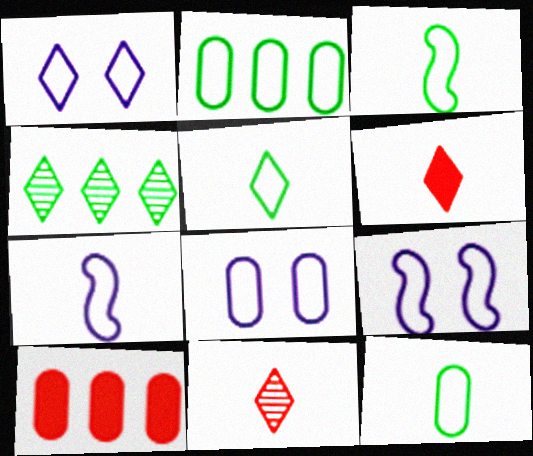[[1, 4, 6], 
[1, 8, 9], 
[3, 5, 12]]